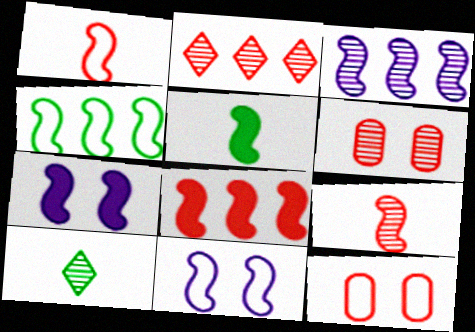[[1, 4, 11], 
[2, 6, 9], 
[3, 4, 8], 
[3, 6, 10], 
[4, 7, 9], 
[5, 7, 8]]